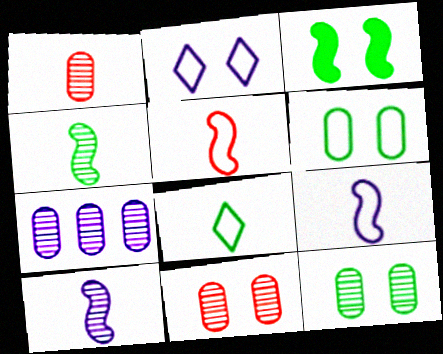[[1, 7, 12], 
[2, 3, 11]]